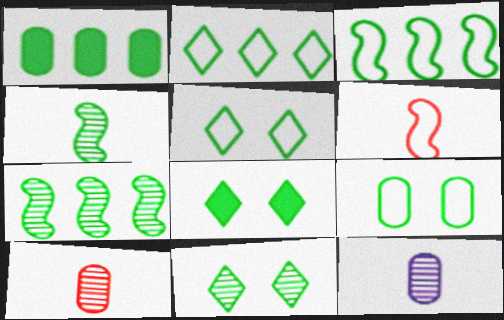[[1, 2, 7], 
[1, 4, 5], 
[5, 8, 11]]